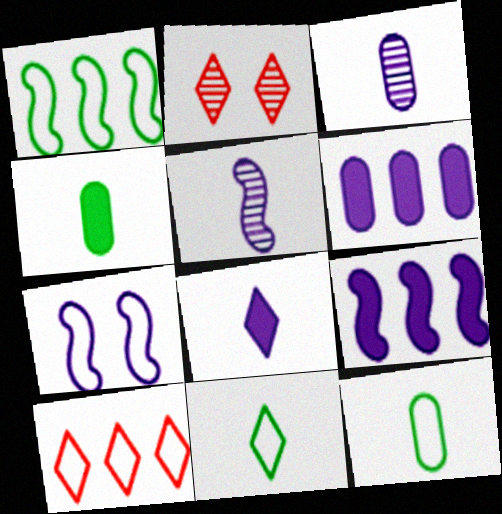[[2, 9, 12], 
[5, 7, 9], 
[7, 10, 12]]